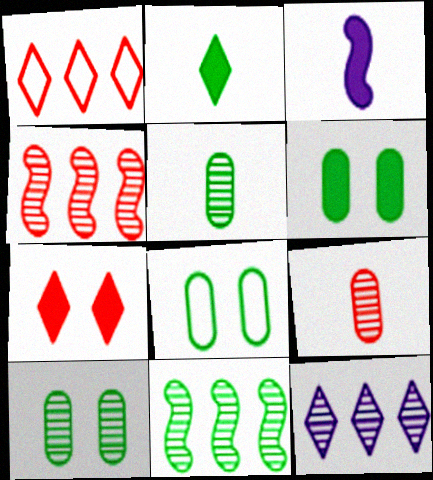[[1, 3, 10], 
[2, 8, 11], 
[6, 8, 10]]